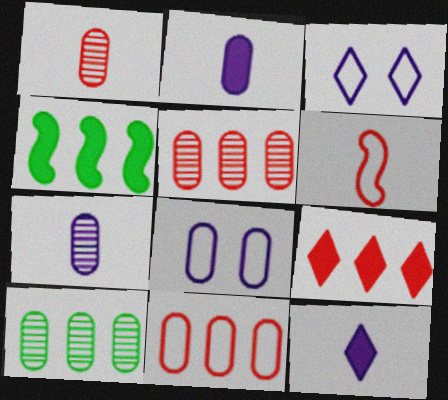[[1, 3, 4]]